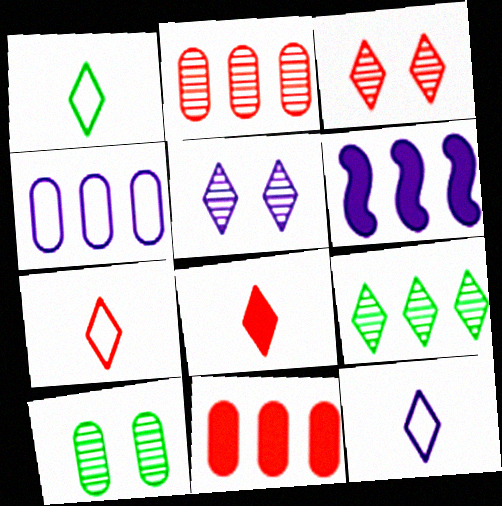[[1, 7, 12], 
[6, 7, 10]]